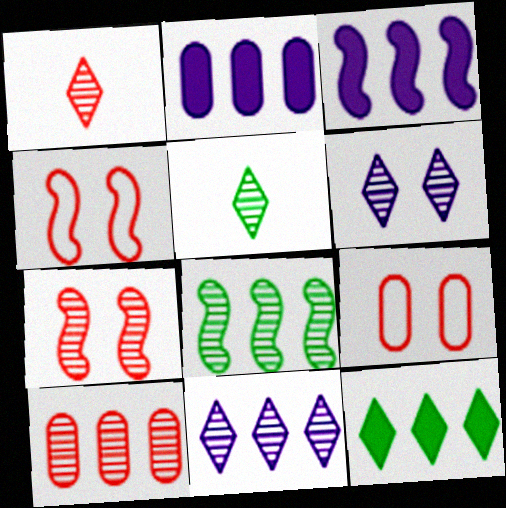[[1, 7, 10], 
[2, 4, 5], 
[3, 5, 9], 
[8, 10, 11]]